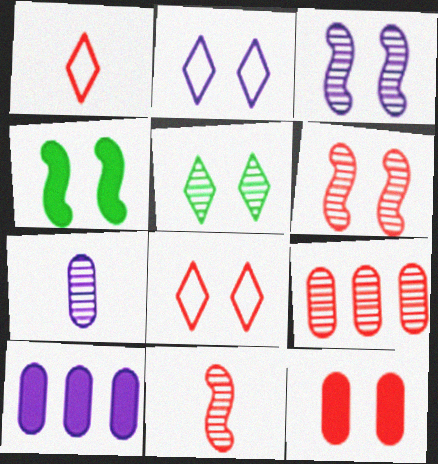[[6, 8, 12]]